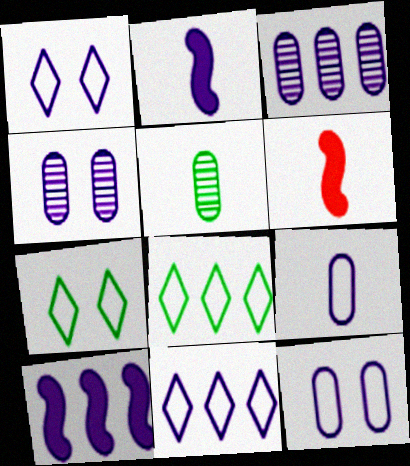[[1, 2, 3], 
[2, 4, 11], 
[3, 6, 7], 
[3, 10, 11], 
[4, 6, 8]]